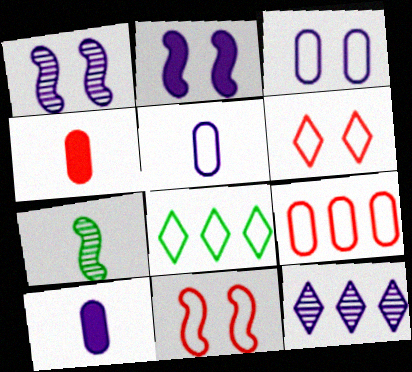[[1, 4, 8], 
[2, 5, 12], 
[5, 8, 11]]